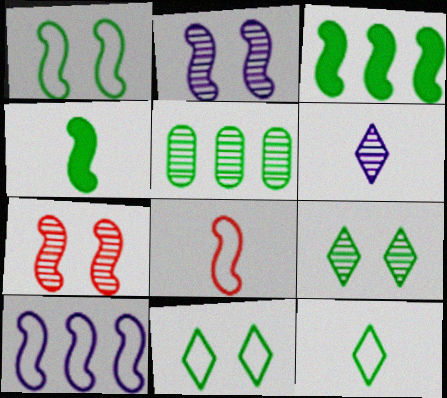[[1, 8, 10], 
[2, 3, 8], 
[4, 5, 11], 
[4, 7, 10], 
[5, 6, 7]]